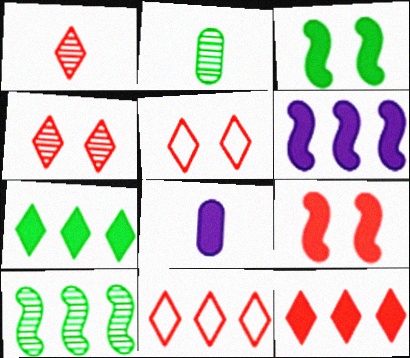[[1, 5, 12], 
[2, 5, 6], 
[3, 8, 12], 
[5, 8, 10], 
[7, 8, 9]]